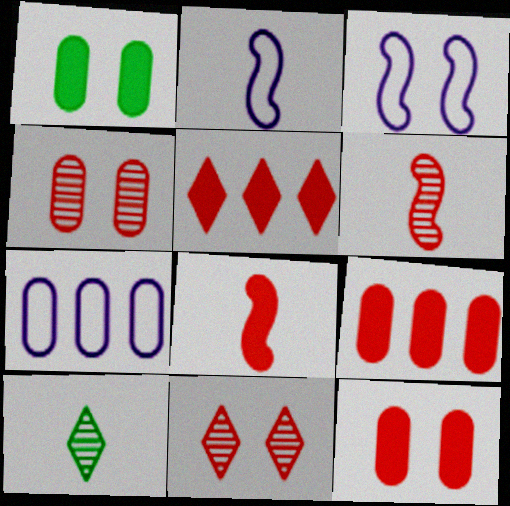[[1, 3, 11], 
[3, 9, 10], 
[5, 8, 12]]